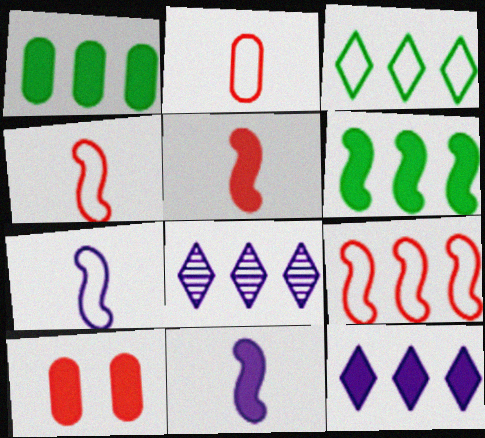[[1, 8, 9]]